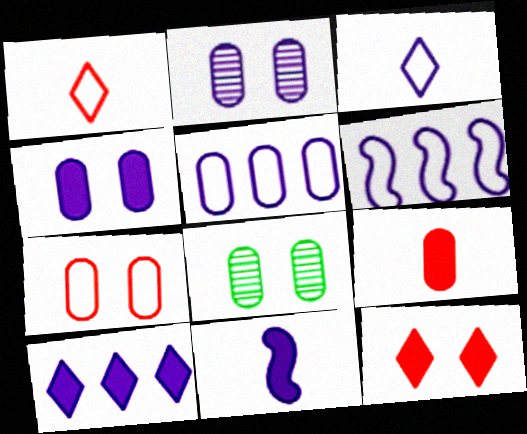[[4, 7, 8], 
[4, 10, 11], 
[5, 8, 9]]